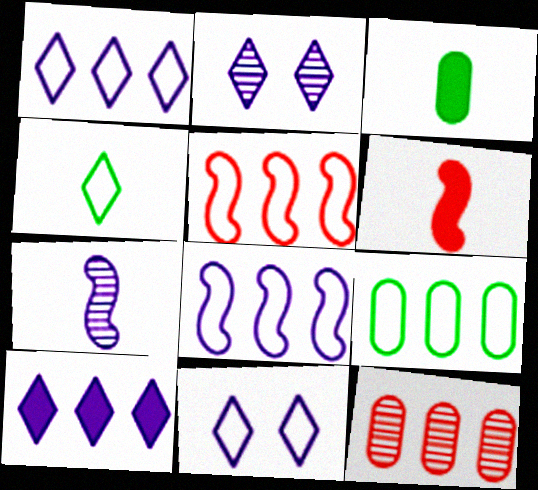[[1, 5, 9], 
[2, 3, 5], 
[2, 6, 9]]